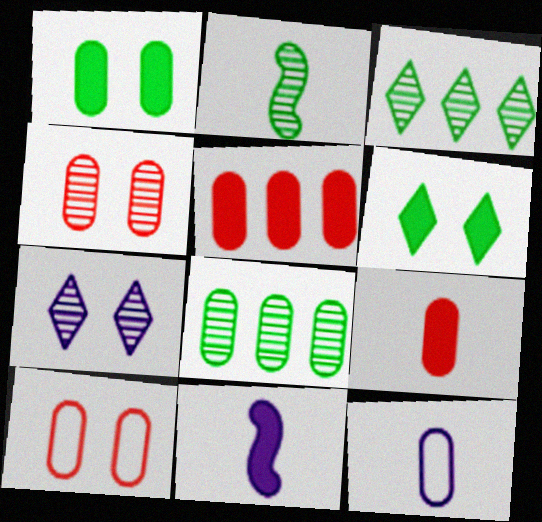[[3, 10, 11], 
[5, 6, 11]]